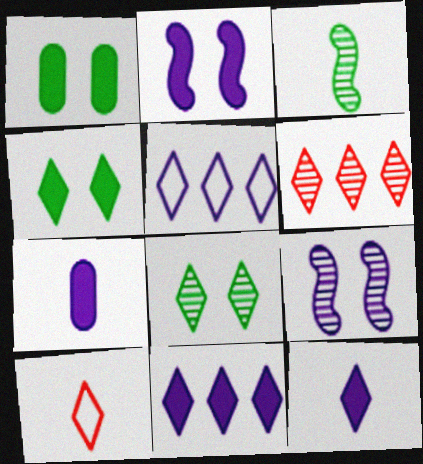[[2, 7, 11], 
[3, 7, 10], 
[5, 7, 9], 
[8, 10, 11]]